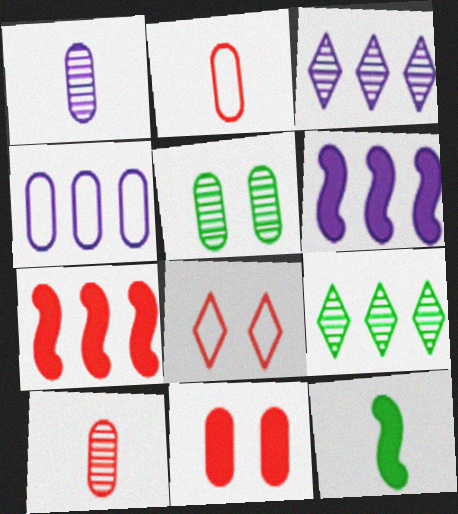[[3, 4, 6], 
[4, 7, 9], 
[7, 8, 10]]